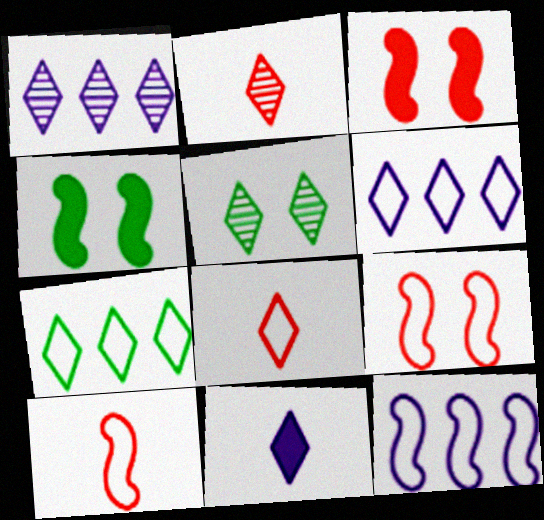[[1, 2, 5]]